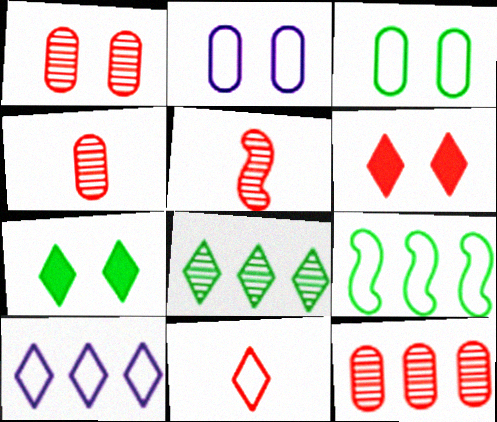[[1, 4, 12], 
[2, 9, 11]]